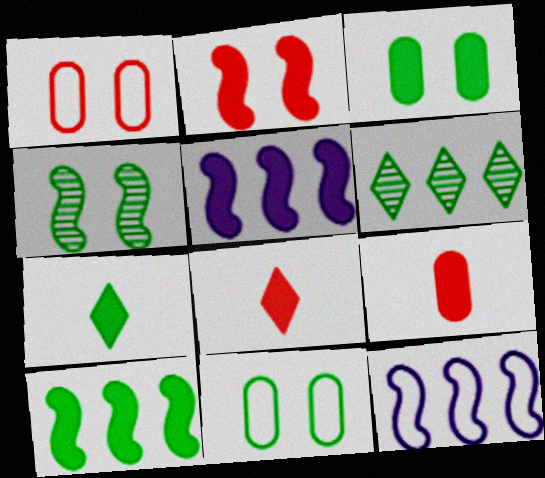[[3, 5, 8], 
[3, 7, 10]]